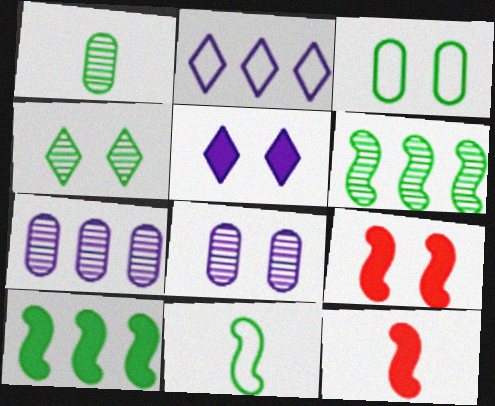[[1, 2, 9], 
[1, 4, 6]]